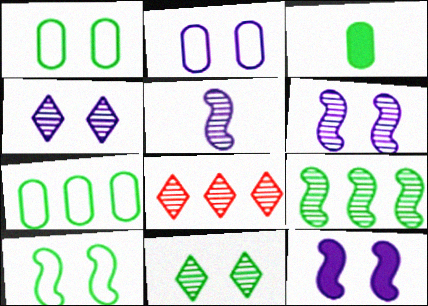[[2, 4, 12]]